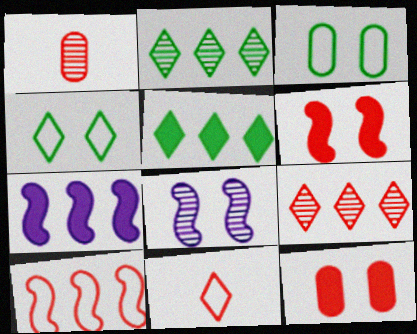[[1, 2, 8], 
[1, 4, 7], 
[4, 8, 12]]